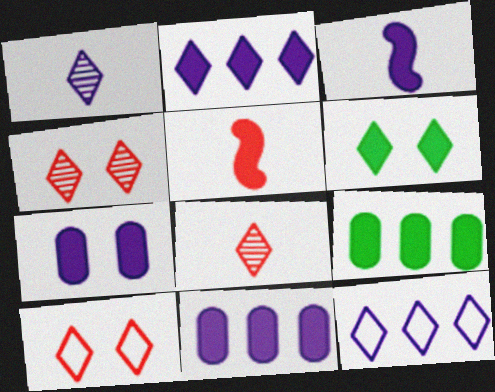[[2, 3, 7], 
[5, 6, 11], 
[6, 8, 12]]